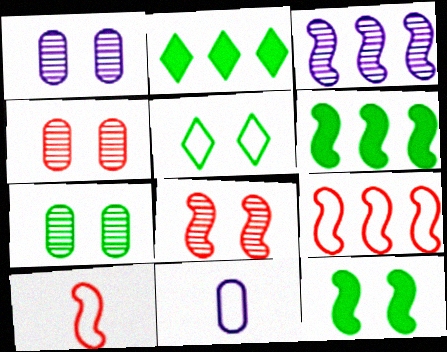[[1, 2, 10], 
[1, 4, 7], 
[2, 8, 11], 
[3, 6, 9], 
[3, 10, 12], 
[5, 7, 12], 
[5, 9, 11]]